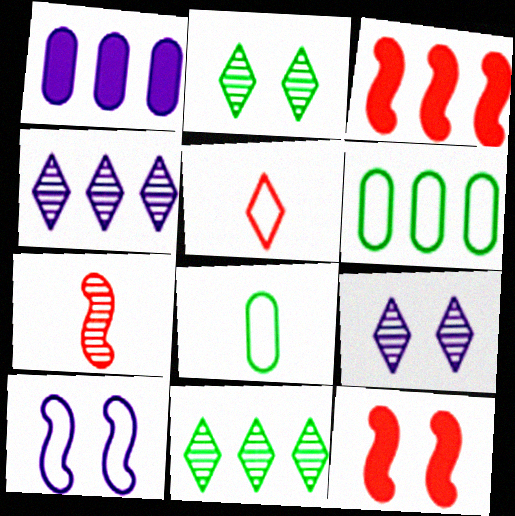[[3, 4, 6], 
[3, 8, 9], 
[4, 8, 12], 
[5, 6, 10]]